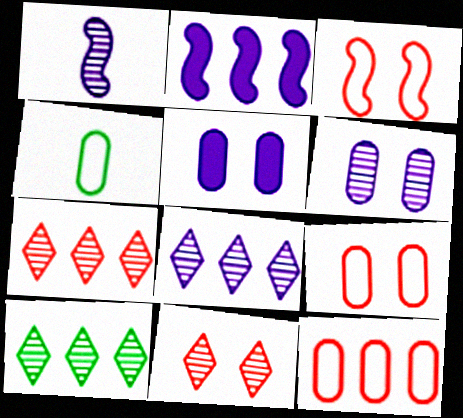[[1, 6, 8], 
[2, 4, 11], 
[2, 10, 12], 
[7, 8, 10]]